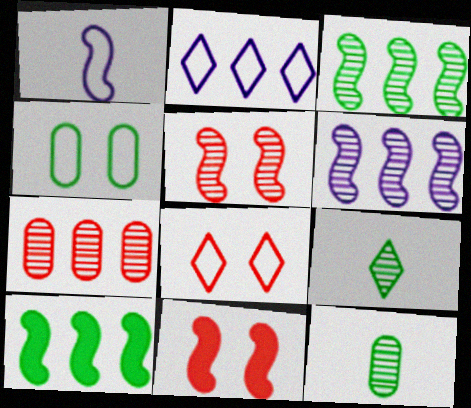[[1, 3, 11], 
[1, 5, 10], 
[2, 7, 10], 
[2, 11, 12], 
[4, 9, 10]]